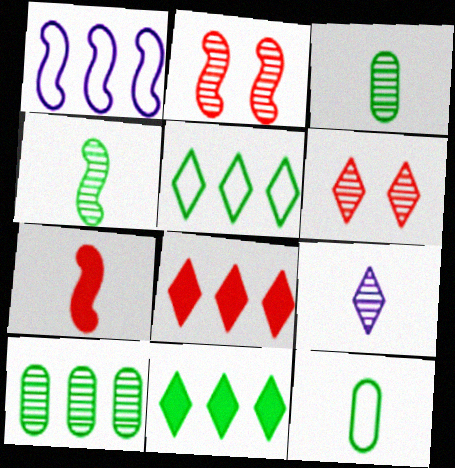[[1, 8, 10], 
[2, 9, 10], 
[7, 9, 12]]